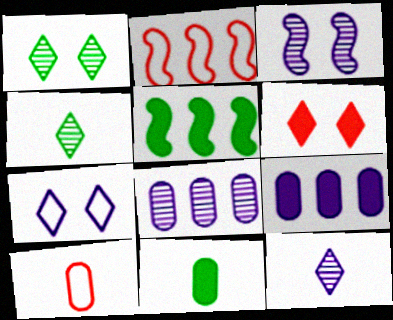[[1, 6, 7], 
[3, 8, 12]]